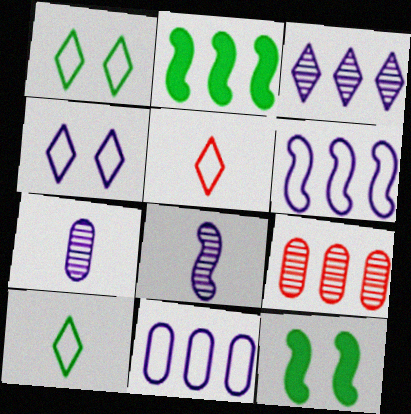[]